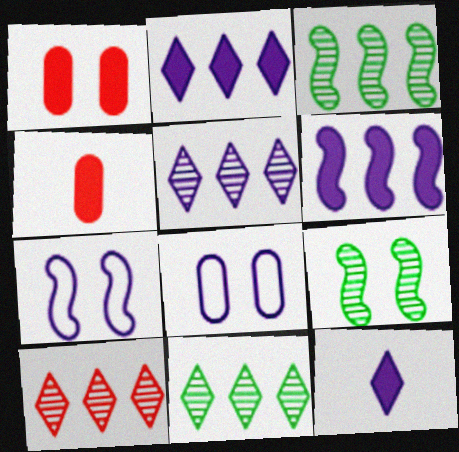[[4, 7, 11], 
[5, 10, 11]]